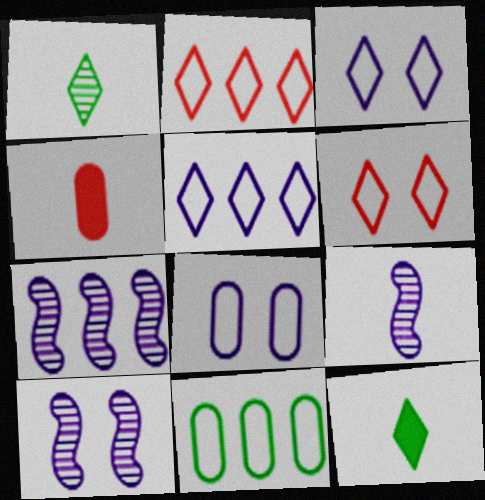[[7, 9, 10]]